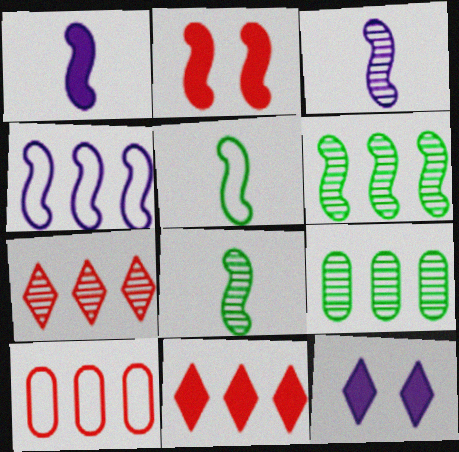[[2, 4, 8], 
[4, 9, 11], 
[8, 10, 12]]